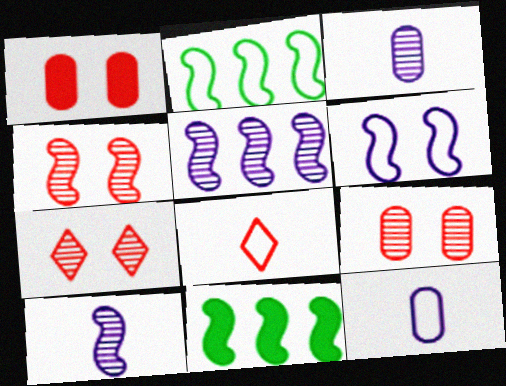[[4, 7, 9], 
[7, 11, 12]]